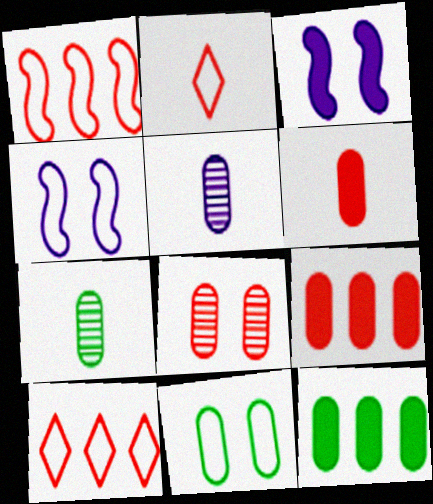[[3, 7, 10], 
[5, 9, 11], 
[7, 11, 12]]